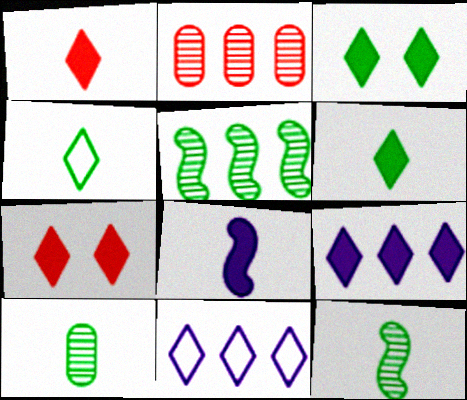[[1, 3, 9], 
[6, 7, 9]]